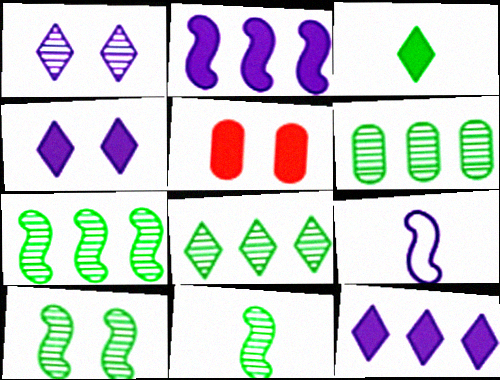[[2, 3, 5], 
[5, 8, 9], 
[6, 7, 8], 
[7, 10, 11]]